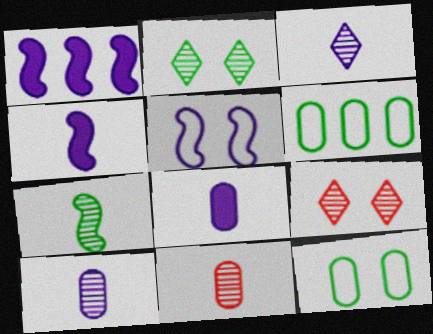[[3, 7, 11], 
[4, 6, 9]]